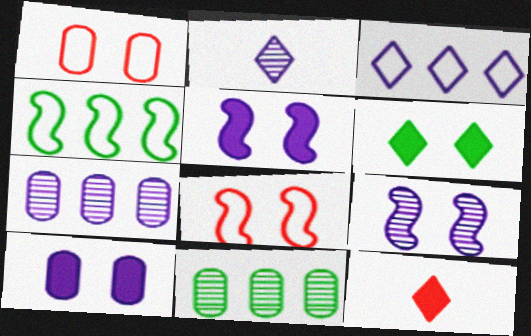[[1, 6, 9], 
[2, 7, 9]]